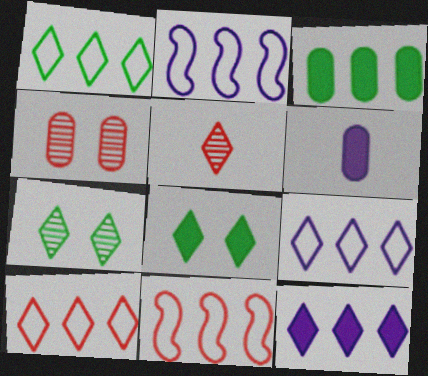[[1, 9, 10], 
[5, 8, 9], 
[6, 7, 11]]